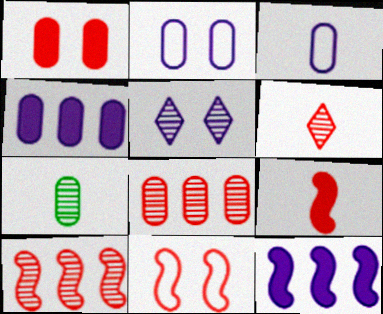[[3, 5, 12], 
[5, 7, 10], 
[9, 10, 11]]